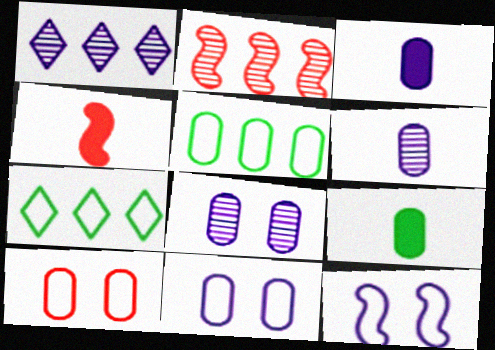[[1, 3, 12], 
[4, 7, 8]]